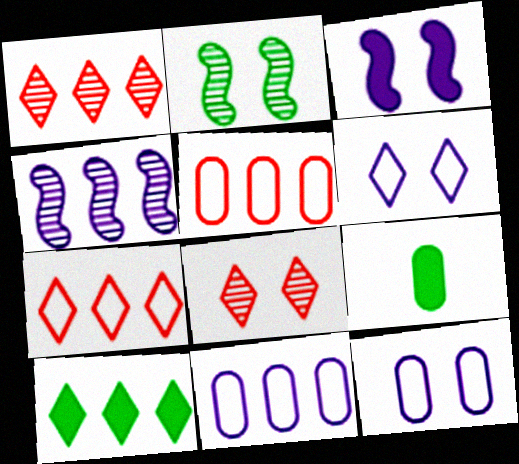[[4, 5, 10]]